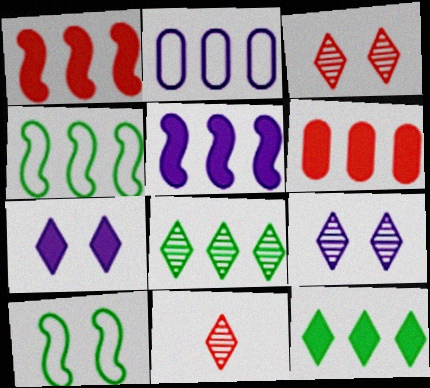[[1, 2, 8], 
[5, 6, 12], 
[8, 9, 11]]